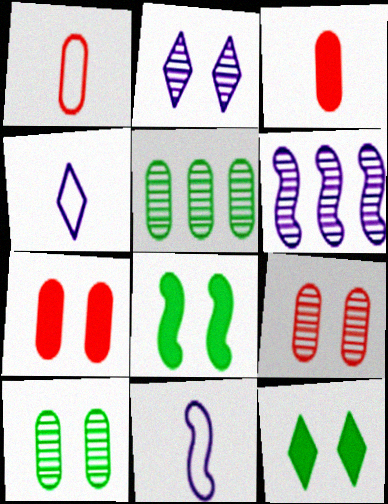[[1, 6, 12]]